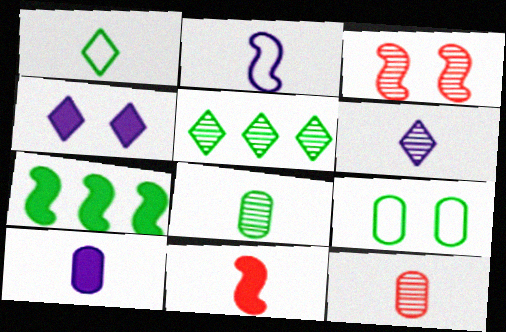[[2, 3, 7], 
[2, 6, 10], 
[3, 4, 9]]